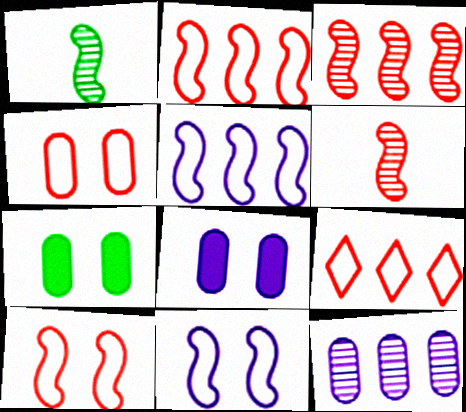[[1, 8, 9]]